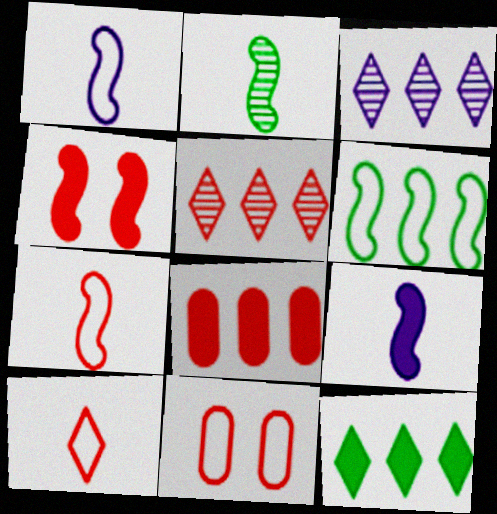[[2, 7, 9], 
[3, 6, 8]]